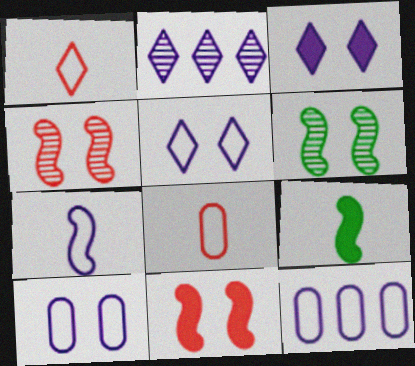[[5, 7, 12]]